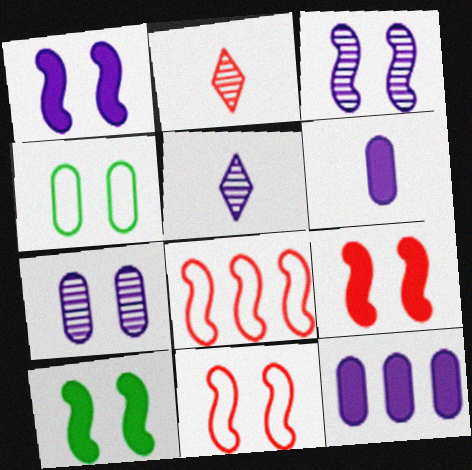[[1, 9, 10], 
[3, 10, 11]]